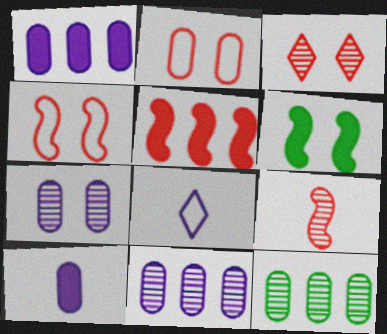[[2, 10, 12], 
[4, 5, 9]]